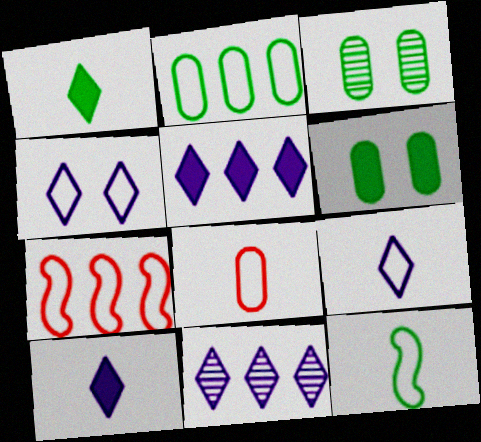[[3, 7, 10], 
[4, 10, 11], 
[8, 9, 12]]